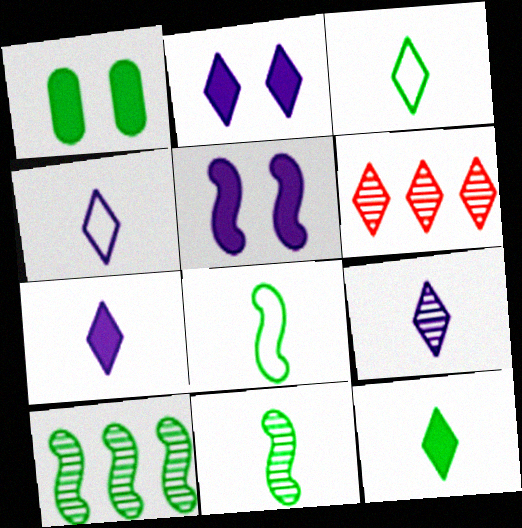[[1, 3, 10], 
[2, 3, 6], 
[4, 7, 9]]